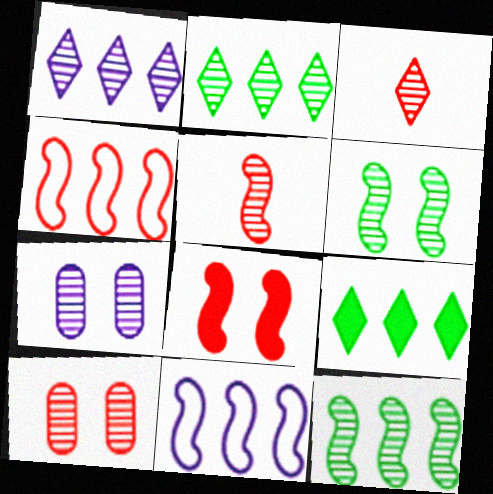[[2, 5, 7], 
[3, 7, 12], 
[4, 5, 8]]